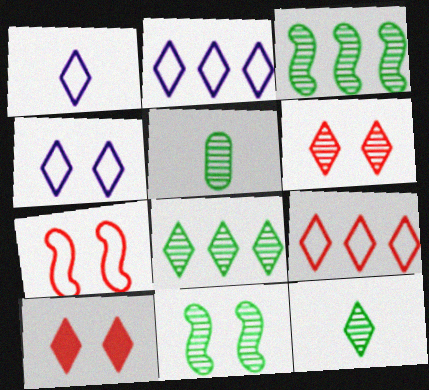[[1, 2, 4], 
[1, 8, 10], 
[2, 10, 12], 
[5, 8, 11]]